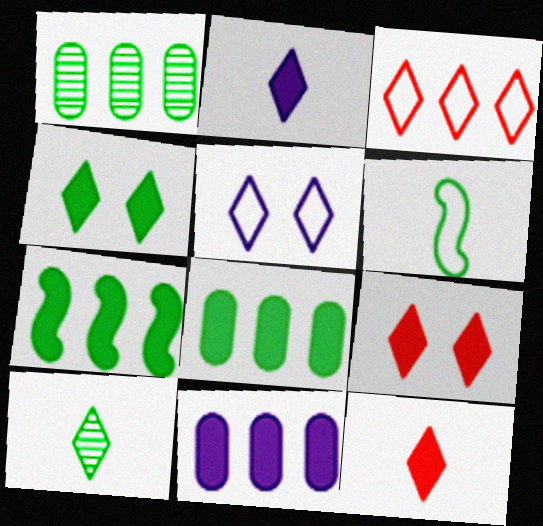[[1, 4, 6]]